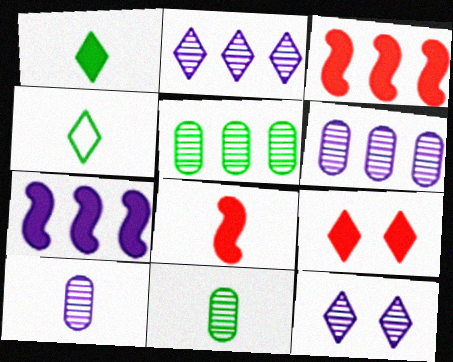[[2, 4, 9], 
[4, 8, 10]]